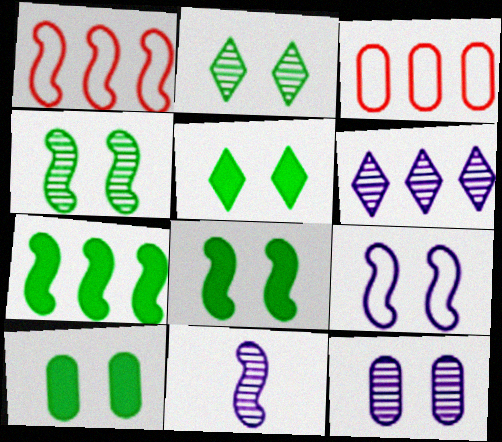[[1, 8, 11], 
[3, 5, 11], 
[3, 6, 7], 
[5, 8, 10], 
[6, 11, 12]]